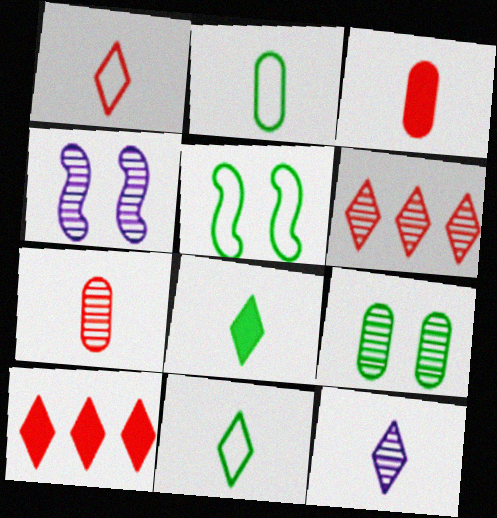[[1, 8, 12], 
[2, 4, 10]]